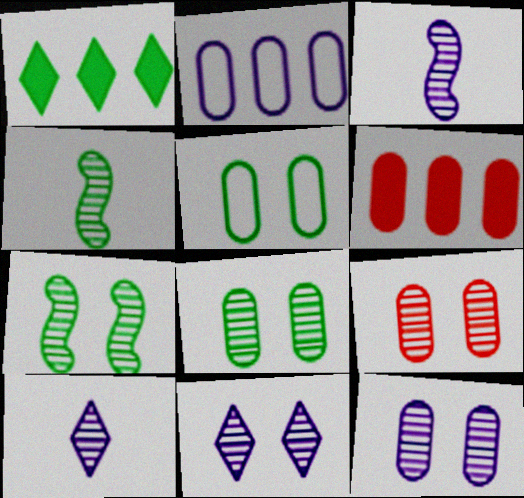[[1, 4, 5], 
[7, 9, 11], 
[8, 9, 12]]